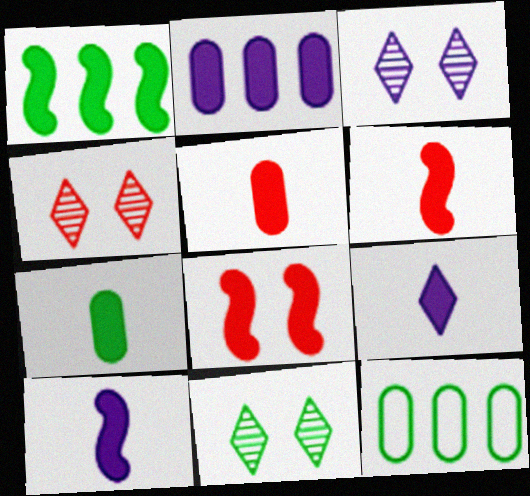[[1, 8, 10], 
[3, 4, 11], 
[3, 6, 12], 
[4, 10, 12], 
[6, 7, 9]]